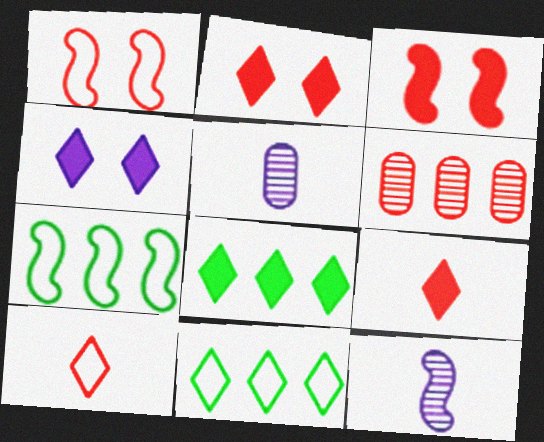[[1, 5, 8], 
[1, 6, 9], 
[2, 5, 7], 
[3, 5, 11], 
[3, 6, 10], 
[3, 7, 12], 
[4, 8, 9]]